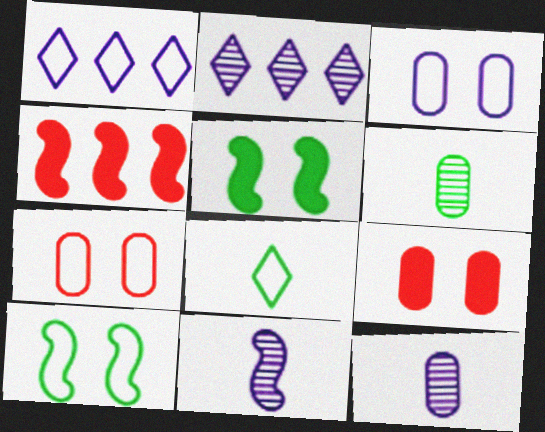[[4, 10, 11]]